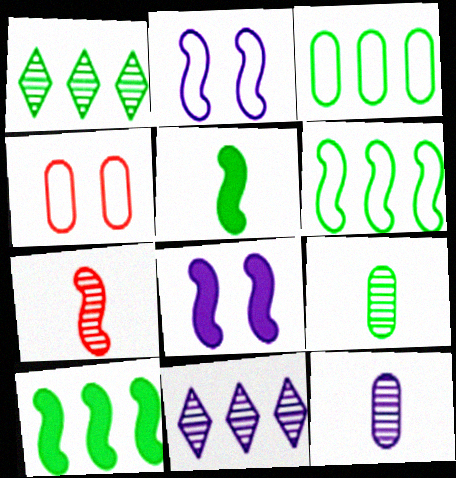[[1, 3, 10], 
[2, 7, 10], 
[4, 5, 11], 
[6, 7, 8]]